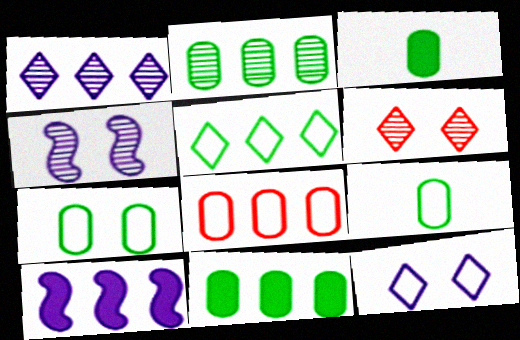[[2, 3, 7], 
[6, 9, 10]]